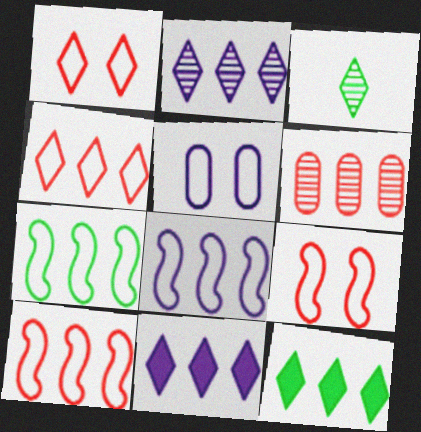[[1, 3, 11], 
[2, 4, 12], 
[6, 7, 11], 
[6, 8, 12], 
[7, 8, 10]]